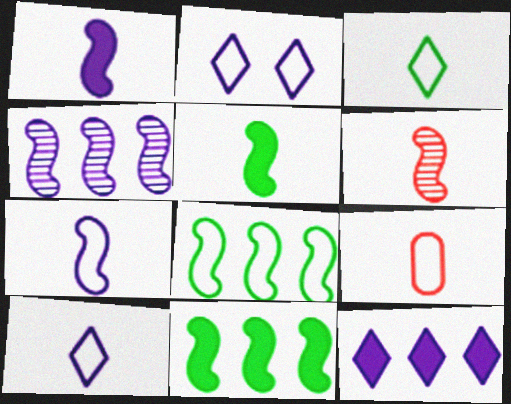[[2, 8, 9], 
[3, 7, 9], 
[5, 6, 7]]